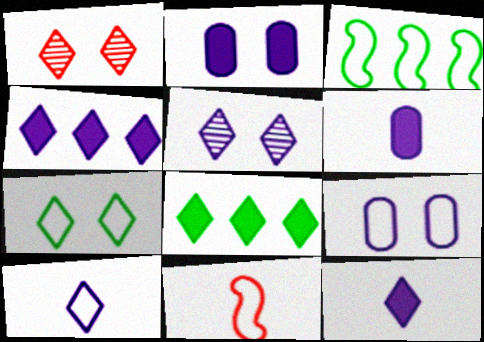[[1, 3, 6], 
[1, 8, 10], 
[4, 5, 10]]